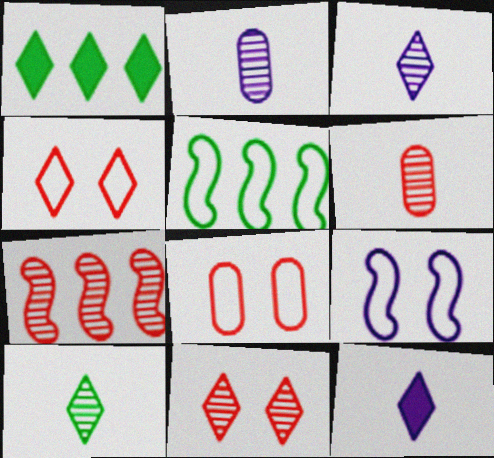[[1, 3, 4], 
[1, 6, 9], 
[6, 7, 11]]